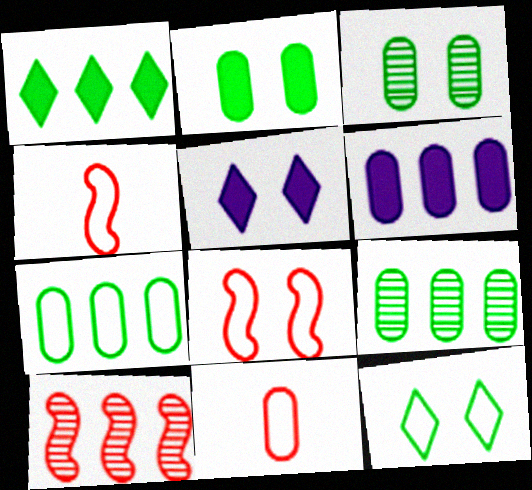[[3, 5, 8], 
[3, 6, 11], 
[4, 5, 9]]